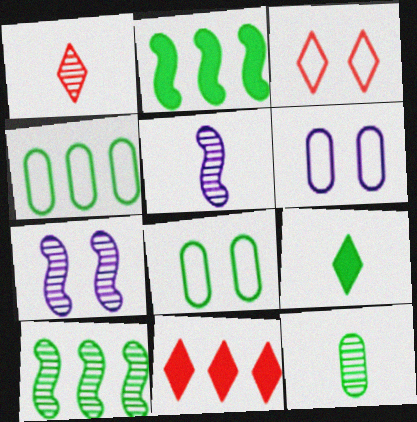[[1, 2, 6], 
[1, 3, 11], 
[1, 5, 12], 
[5, 8, 11], 
[8, 9, 10]]